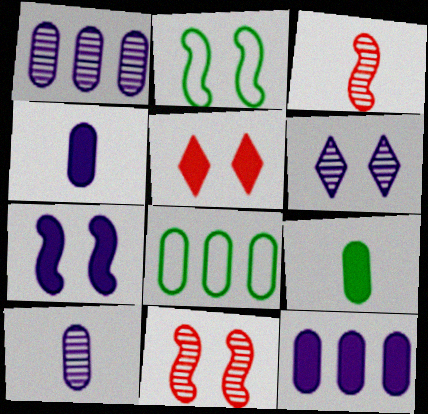[[2, 7, 11]]